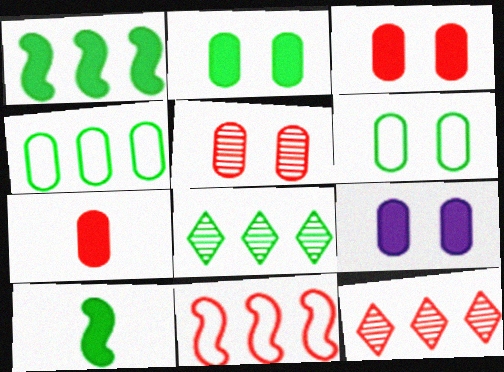[[1, 4, 8], 
[2, 3, 9], 
[5, 6, 9], 
[6, 8, 10]]